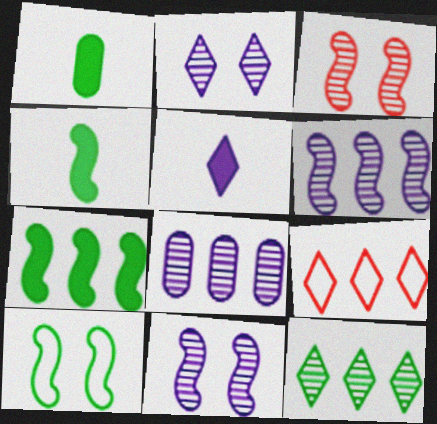[[1, 9, 11], 
[1, 10, 12], 
[7, 8, 9]]